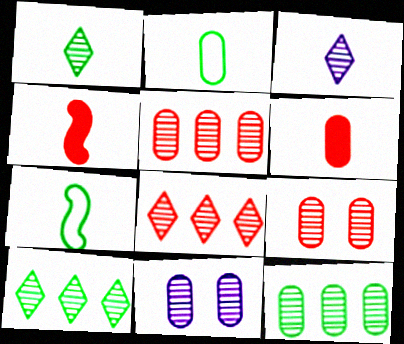[[2, 3, 4], 
[3, 6, 7]]